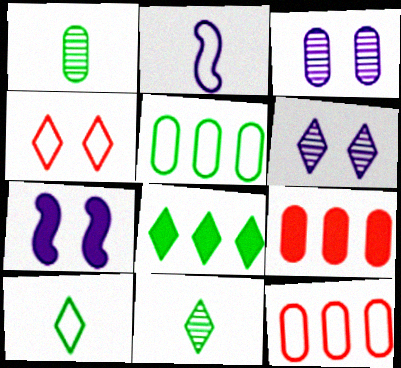[[2, 4, 5], 
[7, 11, 12]]